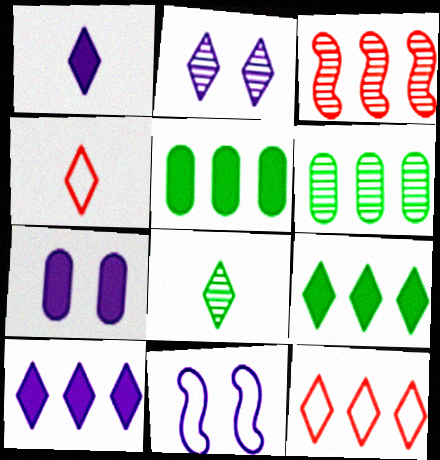[[1, 4, 8], 
[2, 4, 9], 
[2, 7, 11]]